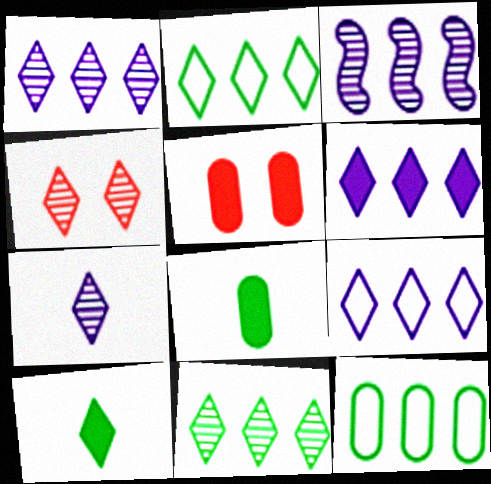[[1, 6, 9], 
[4, 7, 11], 
[4, 9, 10]]